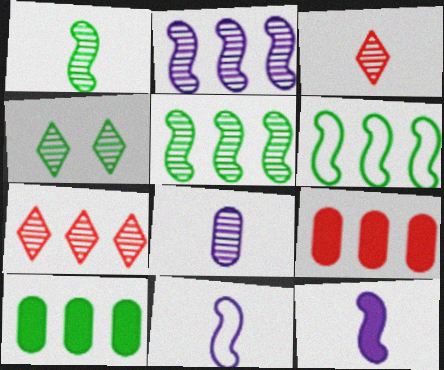[[1, 3, 8], 
[4, 9, 11]]